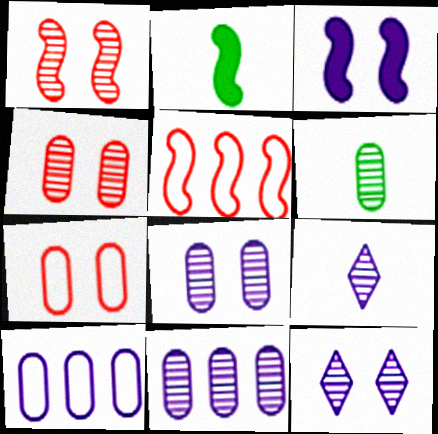[[3, 9, 10], 
[4, 6, 11]]